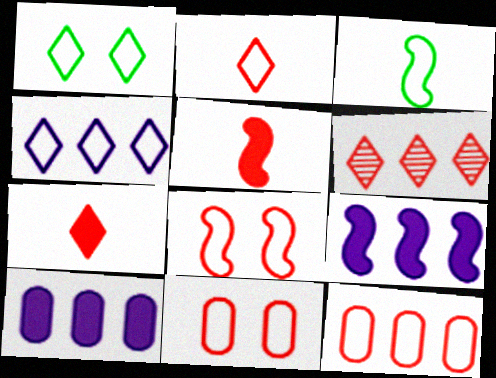[[1, 2, 4], 
[2, 8, 12], 
[3, 4, 11], 
[5, 6, 11]]